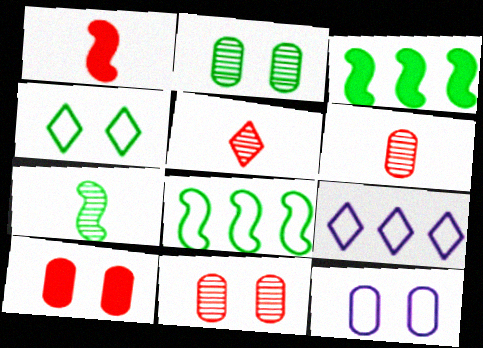[[1, 2, 9], 
[2, 10, 12], 
[3, 5, 12], 
[7, 9, 10]]